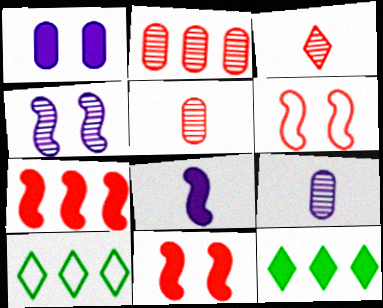[[6, 9, 12], 
[9, 10, 11]]